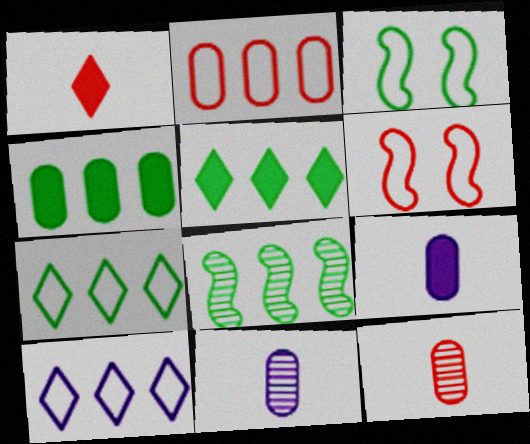[[4, 7, 8], 
[5, 6, 11]]